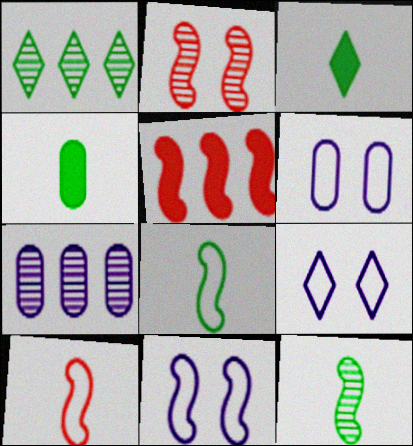[[2, 5, 10], 
[5, 11, 12], 
[6, 9, 11]]